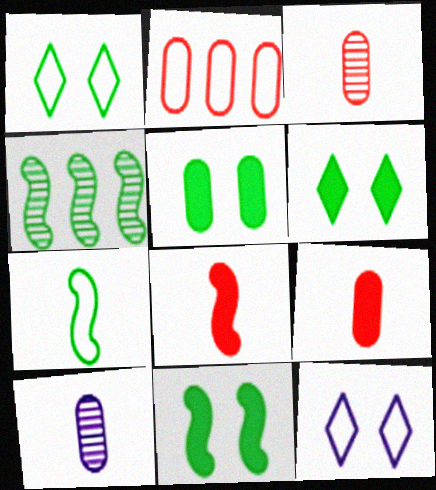[[2, 5, 10], 
[2, 7, 12], 
[4, 7, 11], 
[4, 9, 12], 
[5, 6, 11]]